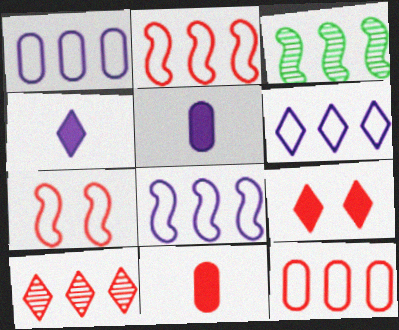[[1, 6, 8], 
[7, 10, 11]]